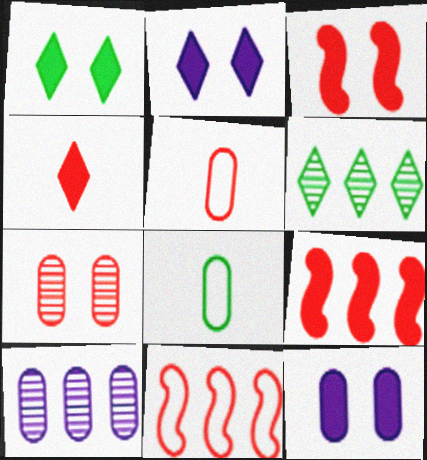[[1, 3, 12], 
[4, 7, 11]]